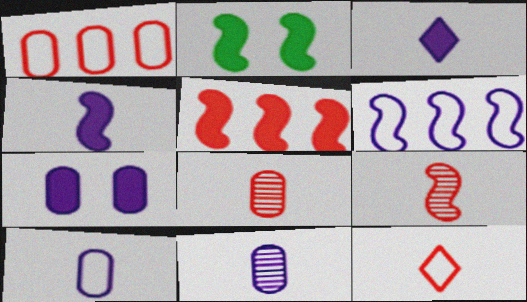[[2, 4, 5], 
[2, 6, 9]]